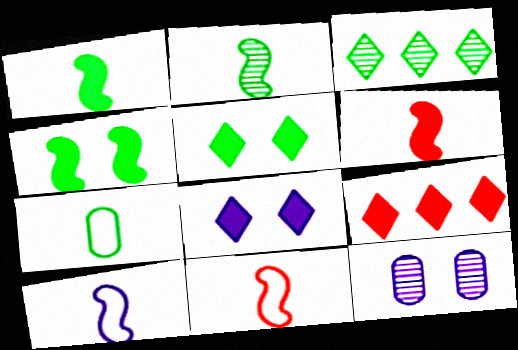[[2, 6, 10], 
[3, 4, 7]]